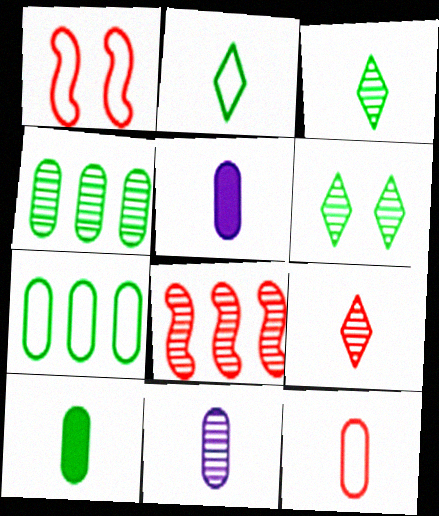[[6, 8, 11], 
[10, 11, 12]]